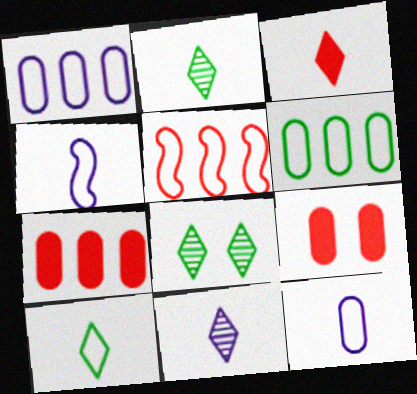[[3, 10, 11], 
[4, 7, 8]]